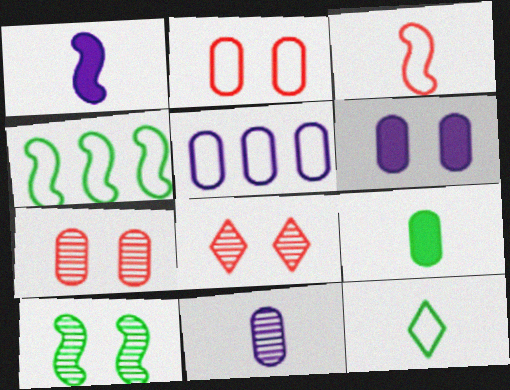[[5, 6, 11], 
[5, 7, 9]]